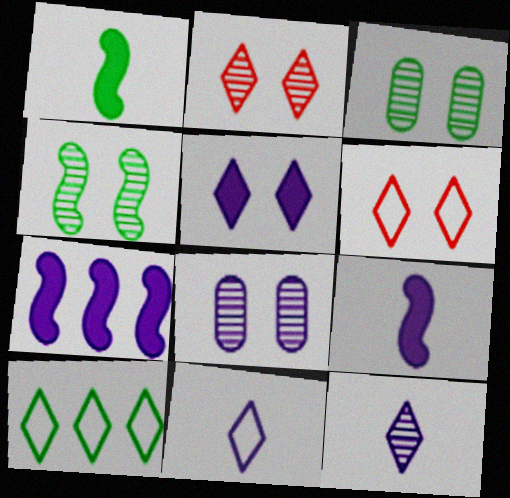[[1, 3, 10], 
[2, 4, 8], 
[6, 10, 11], 
[7, 8, 11]]